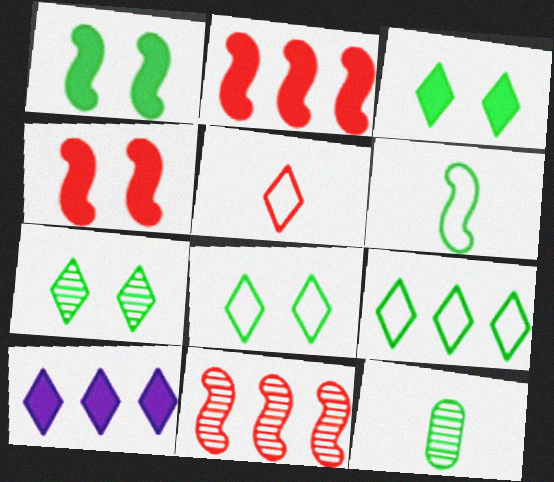[[1, 9, 12], 
[3, 7, 8], 
[5, 7, 10]]